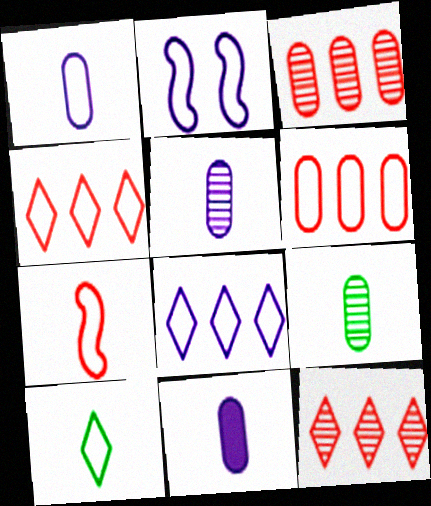[[1, 2, 8], 
[1, 5, 11], 
[1, 7, 10], 
[2, 6, 10]]